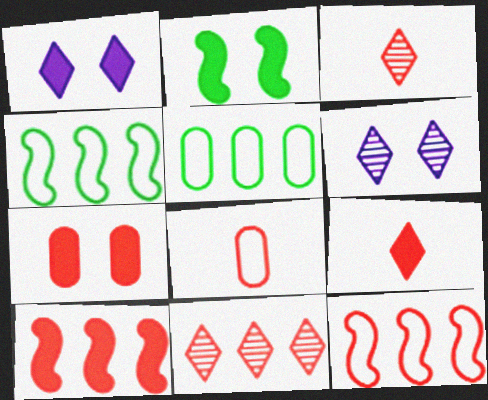[[1, 2, 7], 
[3, 7, 12], 
[7, 9, 10]]